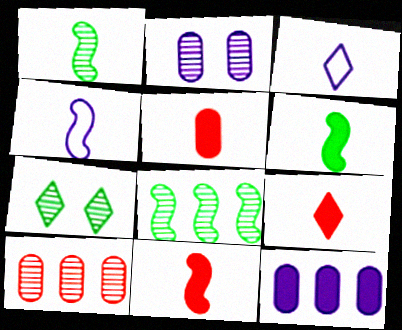[[1, 3, 5], 
[1, 4, 11], 
[5, 9, 11]]